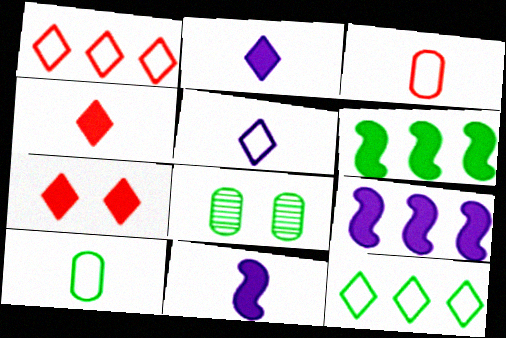[[1, 8, 11]]